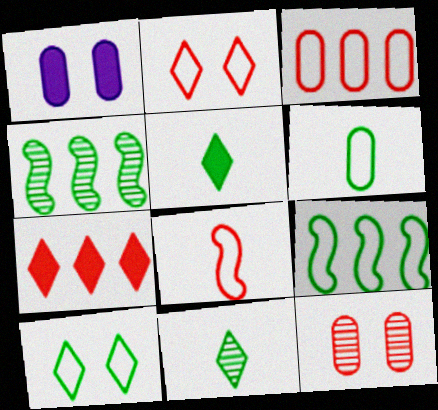[[2, 3, 8], 
[6, 9, 10], 
[7, 8, 12]]